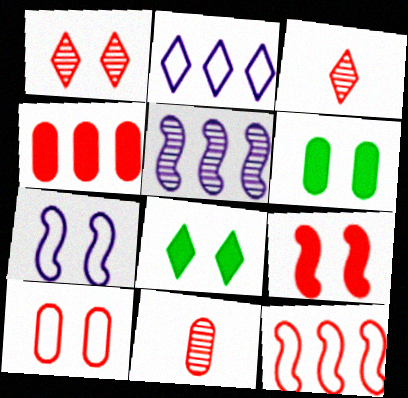[[1, 6, 7], 
[1, 9, 10], 
[2, 3, 8], 
[4, 10, 11]]